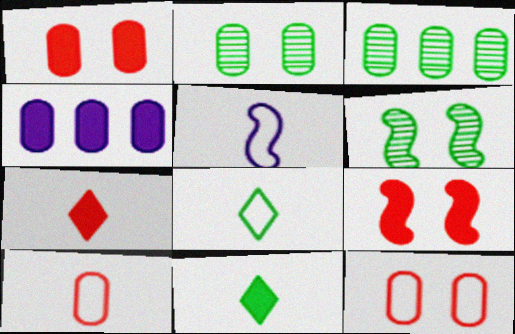[[2, 4, 10], 
[4, 9, 11], 
[5, 8, 10]]